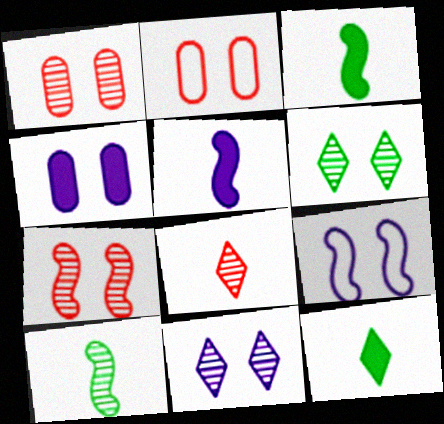[[4, 9, 11]]